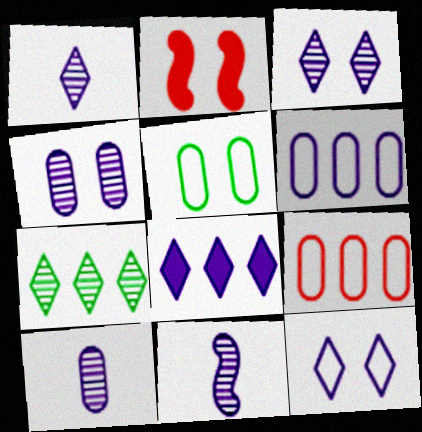[[1, 8, 12], 
[1, 10, 11], 
[2, 3, 5]]